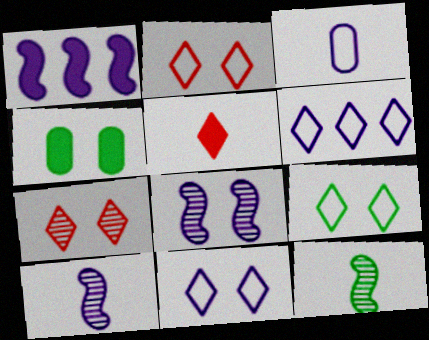[[1, 4, 5], 
[2, 4, 8], 
[2, 9, 11], 
[3, 5, 12]]